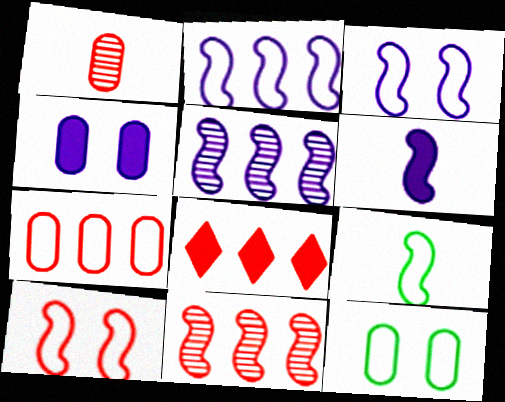[[1, 8, 10], 
[2, 9, 10], 
[3, 5, 6], 
[7, 8, 11]]